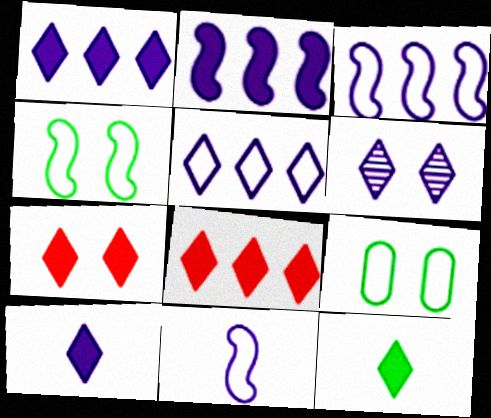[[1, 7, 12], 
[5, 6, 10]]